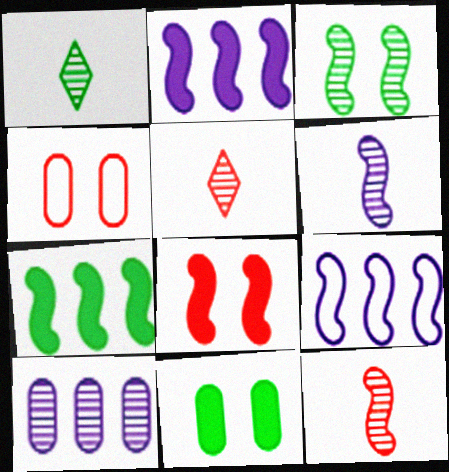[[1, 2, 4], 
[3, 5, 10], 
[5, 9, 11]]